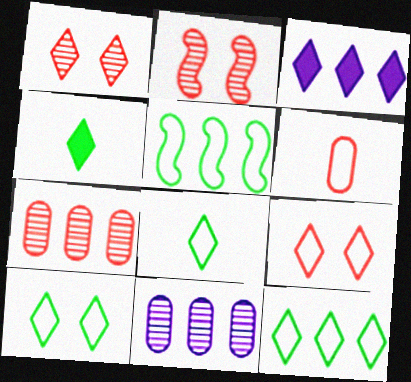[[1, 3, 8], 
[3, 5, 7], 
[8, 10, 12]]